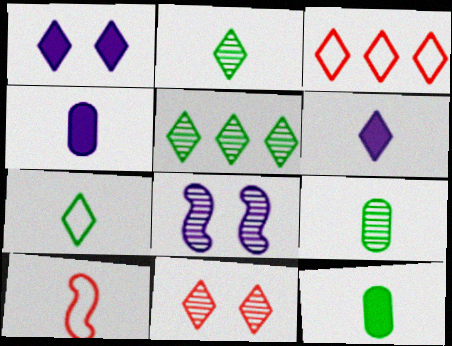[[1, 2, 3], 
[2, 4, 10], 
[3, 8, 12], 
[6, 9, 10]]